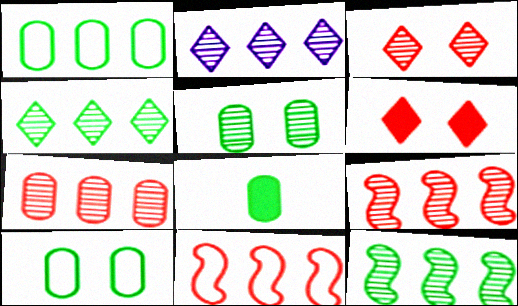[[1, 5, 8], 
[2, 7, 12]]